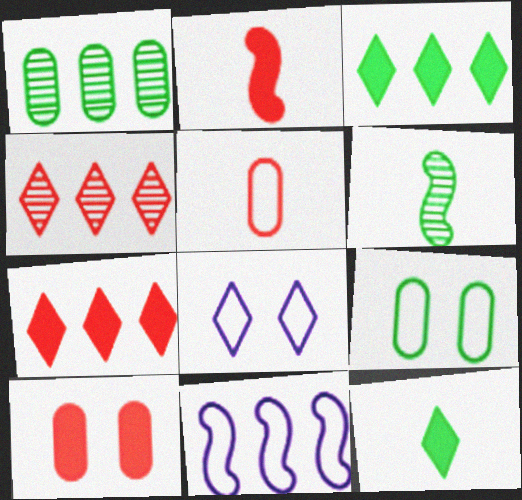[[1, 2, 8], 
[1, 7, 11], 
[2, 7, 10], 
[3, 6, 9], 
[4, 8, 12]]